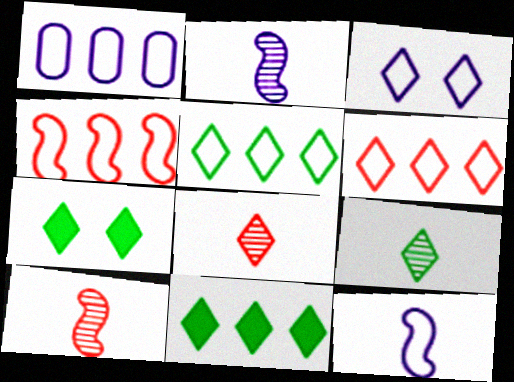[[1, 3, 12], 
[1, 4, 5], 
[1, 7, 10], 
[3, 8, 11], 
[5, 7, 9]]